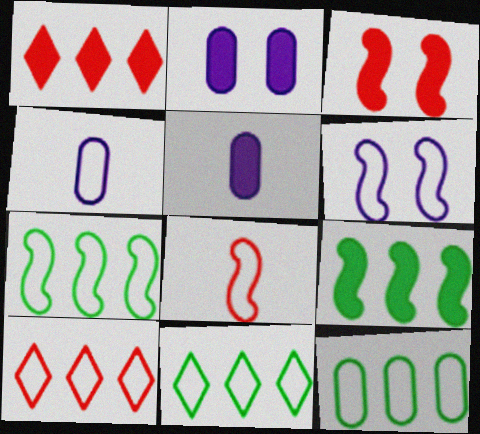[[6, 7, 8], 
[7, 11, 12]]